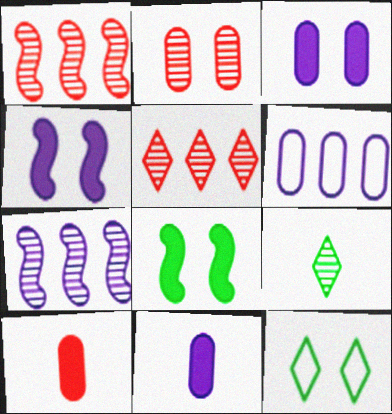[[1, 11, 12], 
[2, 4, 12], 
[2, 7, 9], 
[7, 10, 12]]